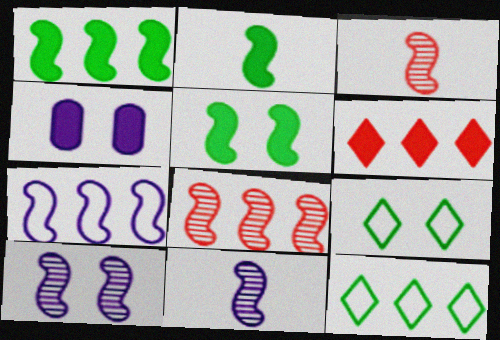[[1, 2, 5], 
[1, 7, 8], 
[2, 4, 6], 
[3, 4, 12], 
[3, 5, 7]]